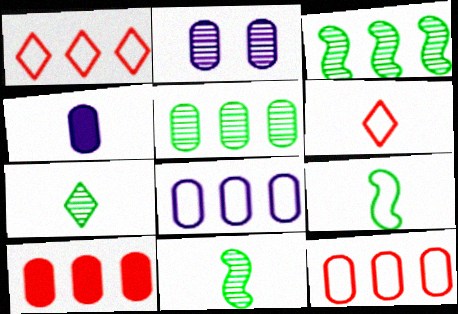[[2, 4, 8], 
[4, 6, 11], 
[5, 8, 10]]